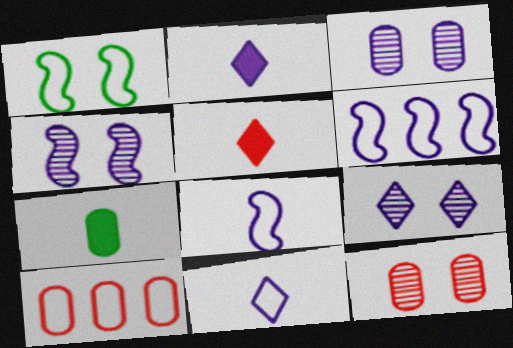[[1, 10, 11], 
[2, 3, 6], 
[3, 4, 9], 
[3, 7, 10]]